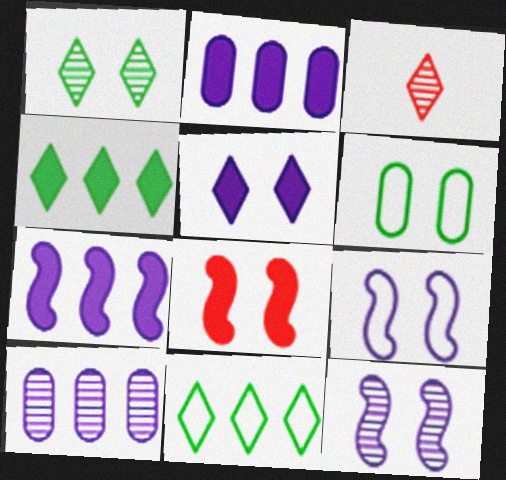[[3, 5, 11], 
[3, 6, 7]]